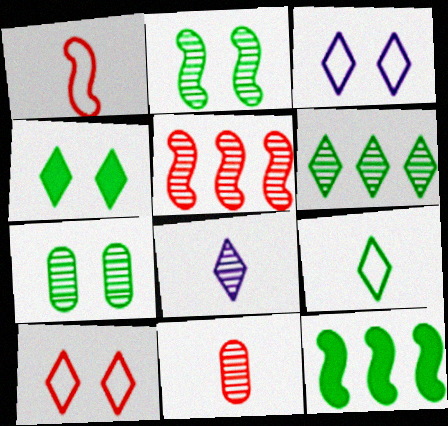[[3, 11, 12], 
[4, 6, 9], 
[5, 7, 8], 
[7, 9, 12]]